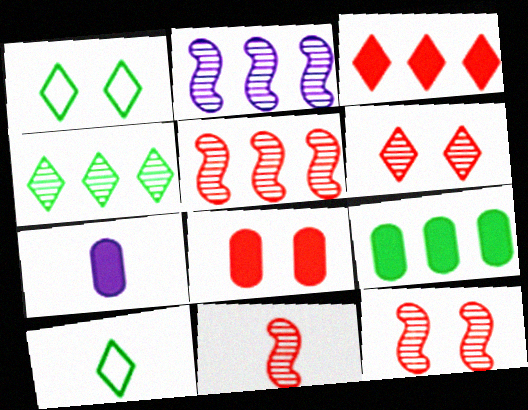[[1, 5, 7], 
[2, 8, 10], 
[5, 11, 12], 
[7, 8, 9], 
[7, 10, 11]]